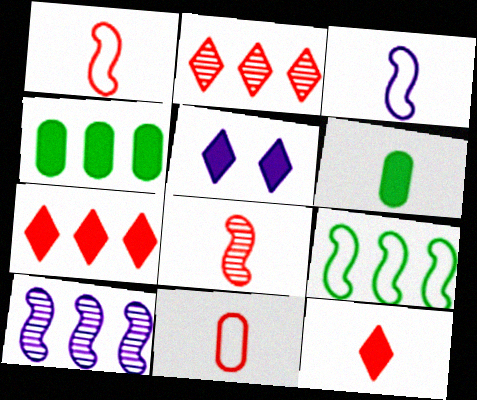[[8, 11, 12]]